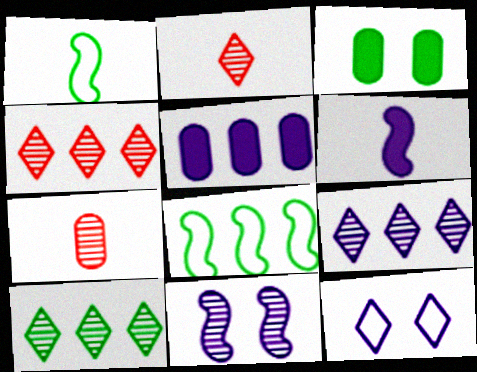[[1, 3, 10], 
[4, 5, 8], 
[4, 9, 10], 
[7, 10, 11]]